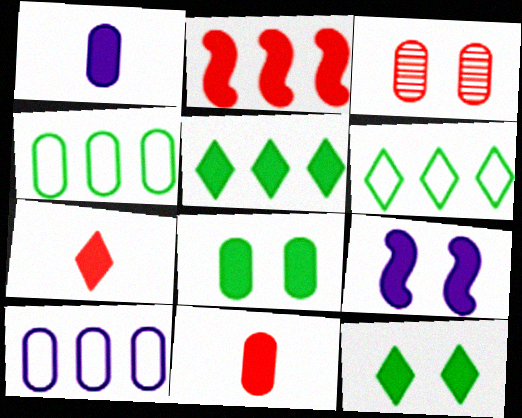[[1, 2, 12], 
[1, 3, 4], 
[5, 9, 11]]